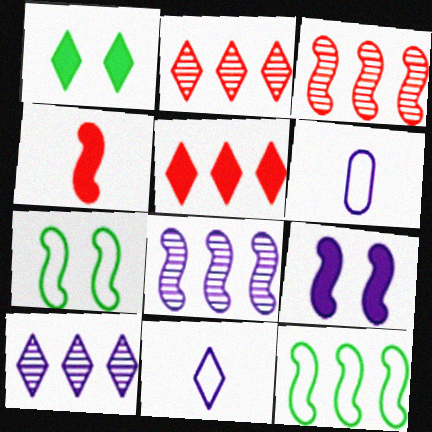[[1, 2, 11], 
[1, 3, 6], 
[4, 7, 8], 
[6, 9, 10]]